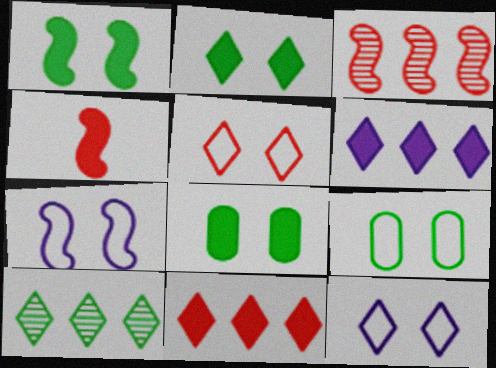[[1, 2, 8], 
[4, 6, 8], 
[5, 7, 9]]